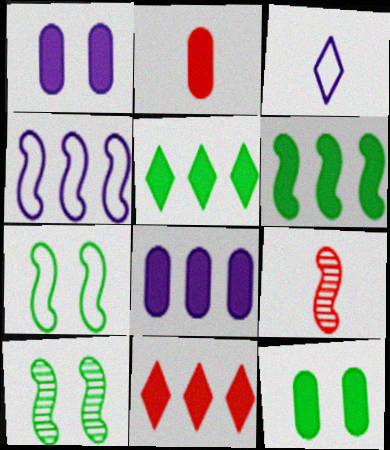[[2, 8, 12], 
[6, 8, 11]]